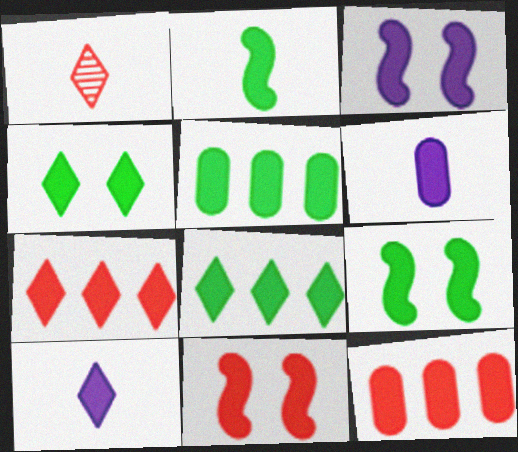[[2, 4, 5], 
[3, 9, 11], 
[4, 7, 10], 
[5, 10, 11], 
[6, 7, 9], 
[6, 8, 11], 
[9, 10, 12]]